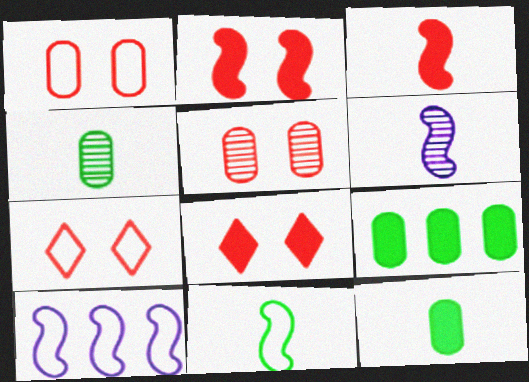[[2, 5, 7], 
[3, 6, 11], 
[4, 8, 10], 
[6, 7, 9]]